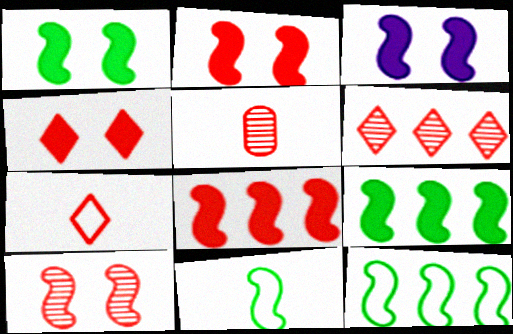[[1, 2, 3], 
[4, 6, 7], 
[5, 6, 10]]